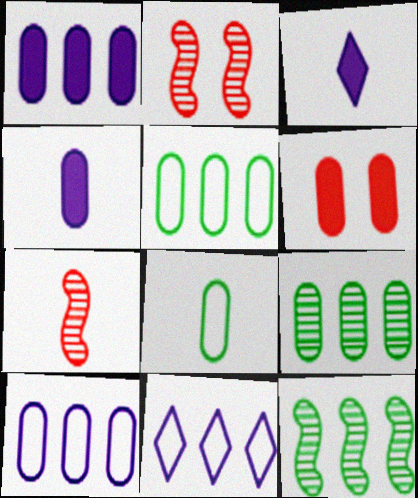[[2, 3, 5], 
[3, 7, 8]]